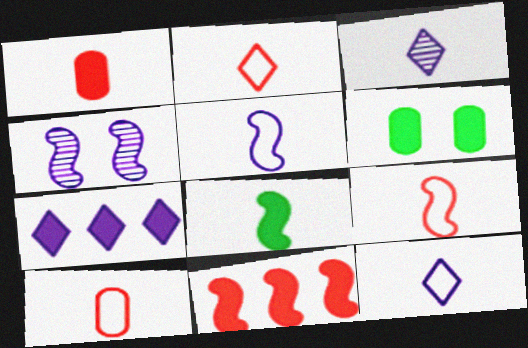[[2, 9, 10], 
[3, 8, 10]]